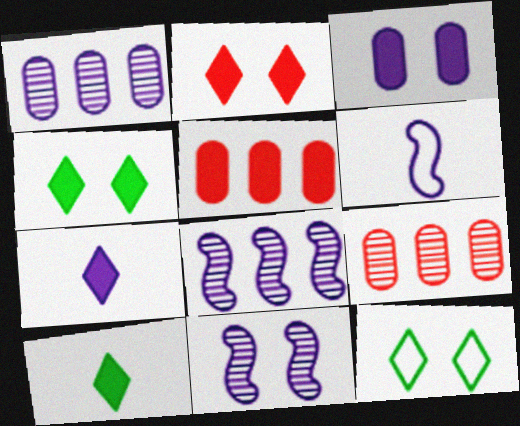[[4, 6, 9]]